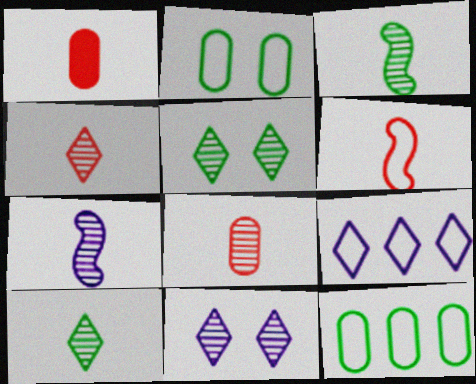[[1, 4, 6], 
[2, 6, 9], 
[7, 8, 10]]